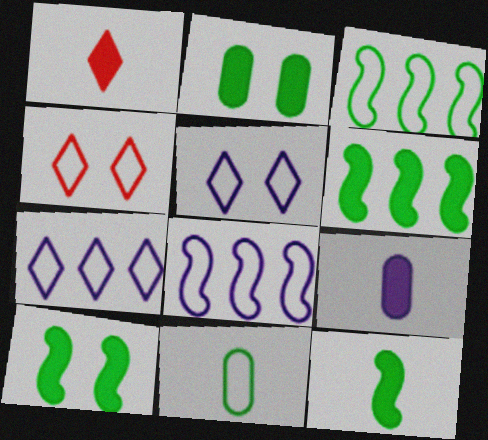[[1, 9, 12], 
[4, 8, 11], 
[6, 10, 12]]